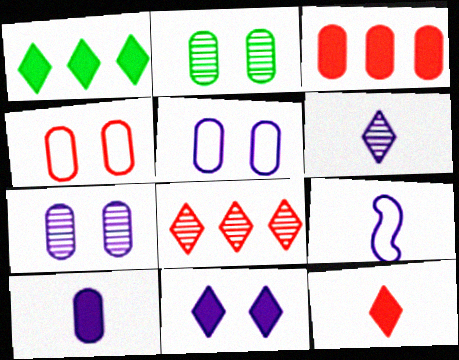[[1, 11, 12], 
[6, 9, 10]]